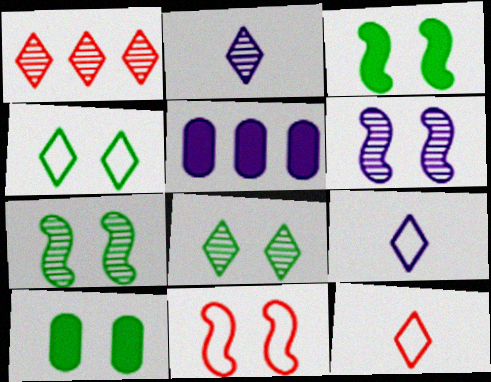[[1, 2, 8], 
[3, 6, 11], 
[4, 7, 10], 
[5, 6, 9], 
[5, 7, 12]]